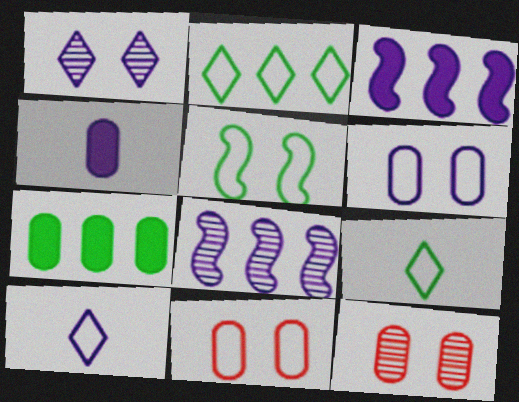[[3, 9, 12]]